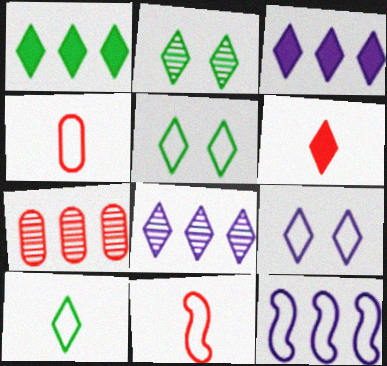[[1, 2, 10], 
[1, 7, 12], 
[4, 5, 12], 
[5, 6, 8]]